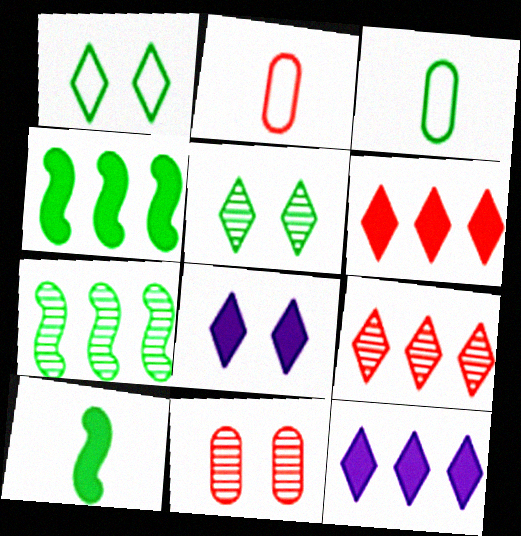[[2, 7, 8], 
[3, 4, 5]]